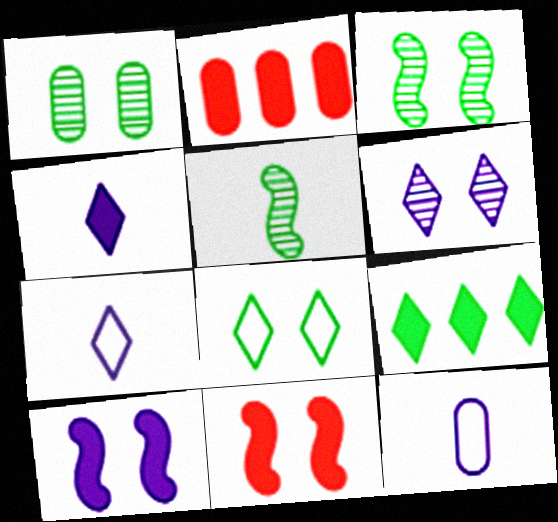[[1, 2, 12], 
[2, 3, 7]]